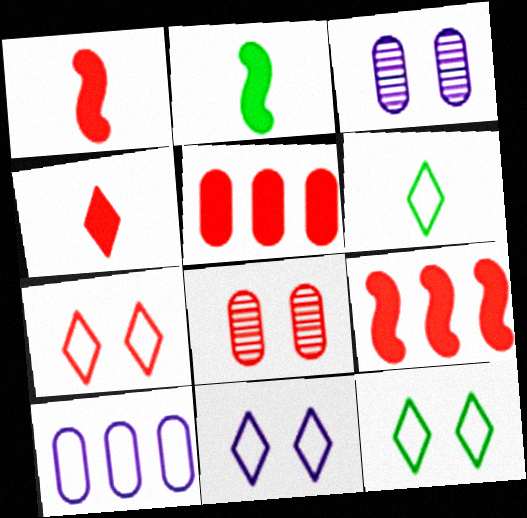[[3, 6, 9], 
[7, 11, 12]]